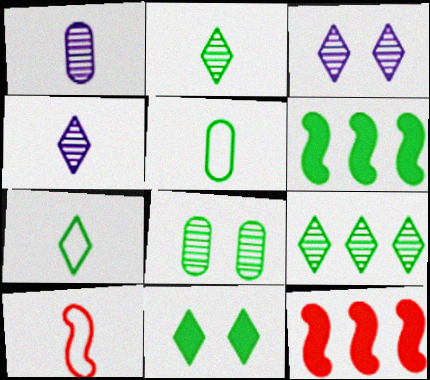[[3, 5, 12], 
[6, 7, 8], 
[7, 9, 11]]